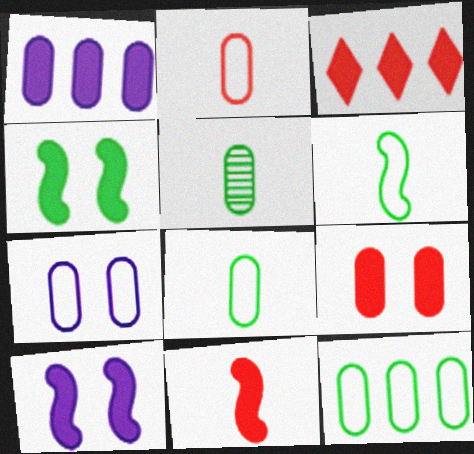[[2, 7, 12], 
[3, 9, 11]]